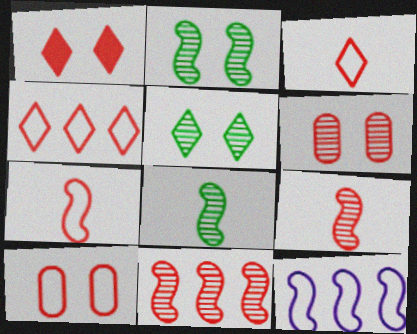[[4, 7, 10]]